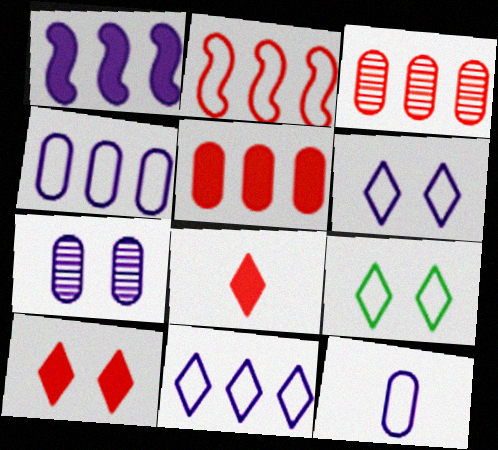[[2, 9, 12]]